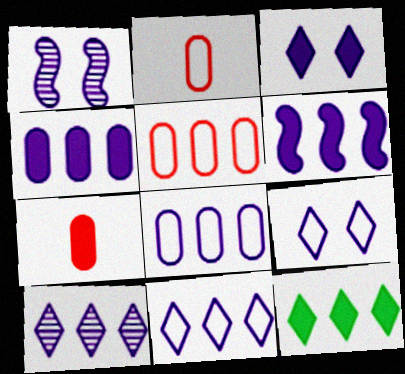[[1, 2, 12], 
[6, 8, 10]]